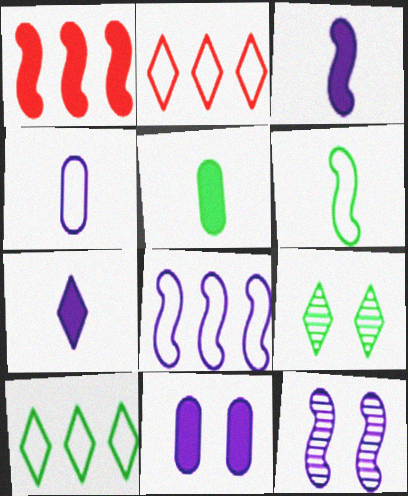[[1, 4, 9], 
[1, 6, 12], 
[2, 5, 12], 
[2, 7, 9], 
[3, 8, 12]]